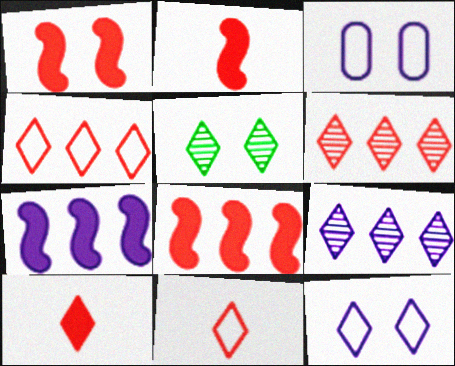[[1, 2, 8], 
[1, 3, 5]]